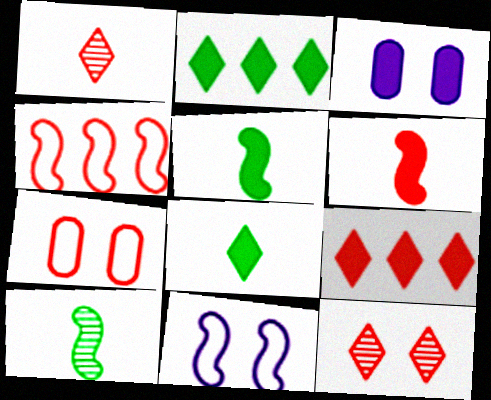[[2, 3, 6], 
[3, 5, 9]]